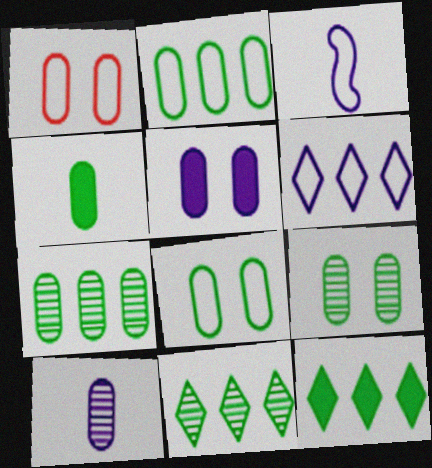[[1, 5, 9], 
[2, 4, 9], 
[4, 7, 8]]